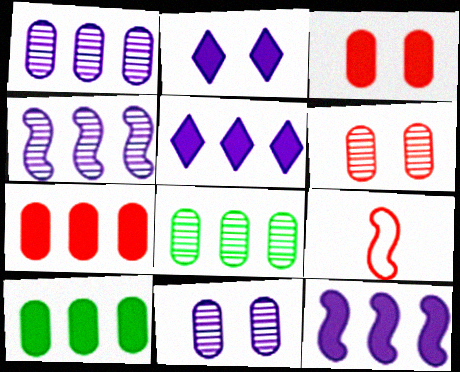[[2, 8, 9]]